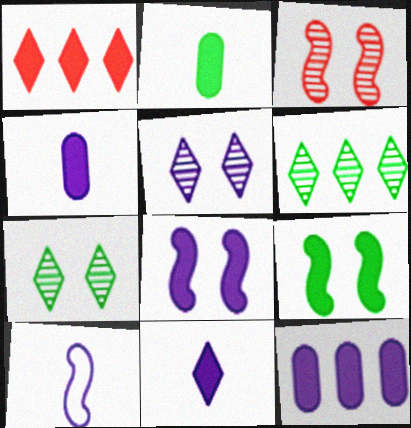[[1, 2, 8], 
[1, 4, 9], 
[5, 10, 12], 
[8, 11, 12]]